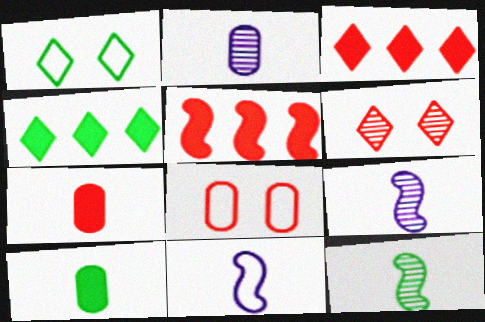[[1, 2, 5], 
[4, 8, 9]]